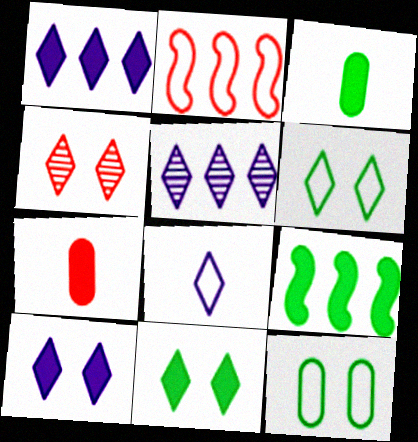[[2, 4, 7], 
[2, 8, 12], 
[3, 9, 11], 
[4, 6, 10], 
[5, 8, 10], 
[7, 9, 10]]